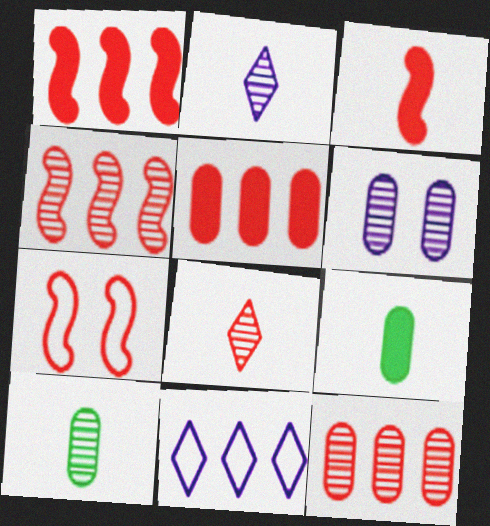[[3, 4, 7], 
[5, 7, 8], 
[6, 10, 12]]